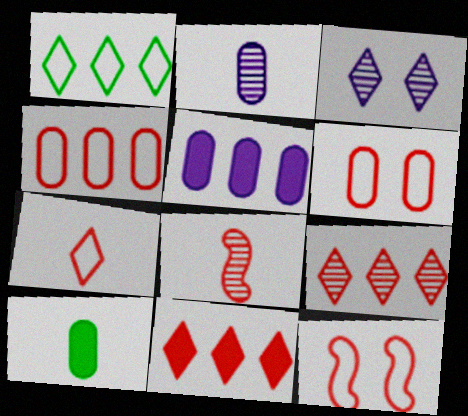[[4, 7, 12], 
[6, 8, 11]]